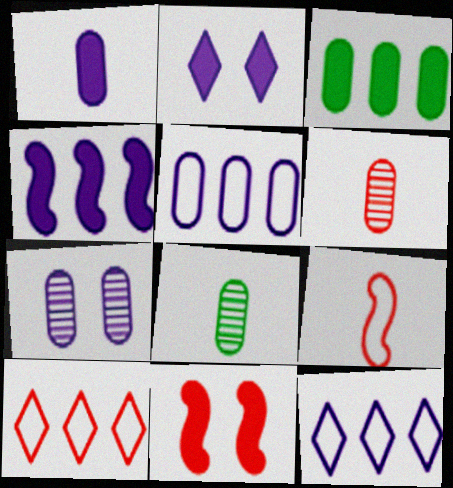[[1, 2, 4], 
[1, 5, 7], 
[6, 10, 11], 
[8, 11, 12]]